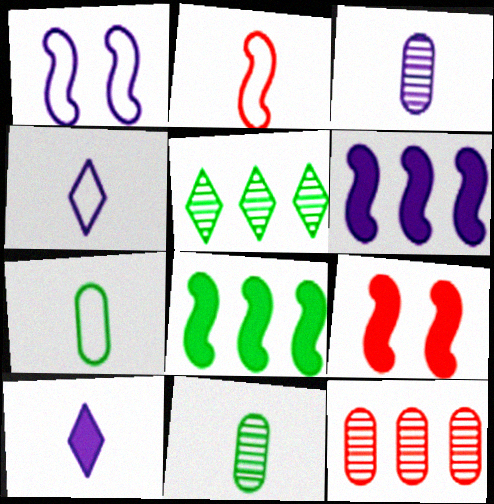[[2, 4, 7], 
[2, 10, 11]]